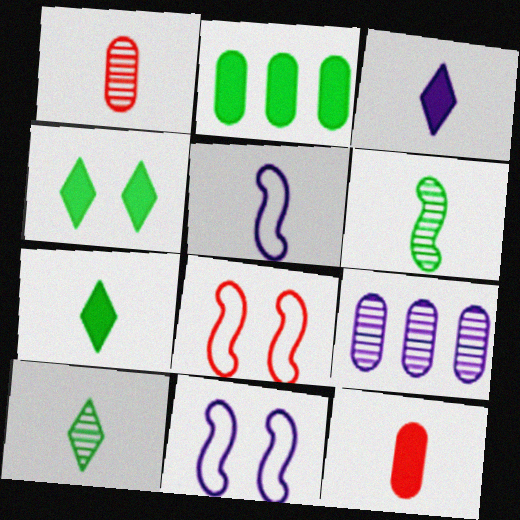[[1, 5, 7], 
[3, 9, 11], 
[5, 10, 12], 
[7, 8, 9]]